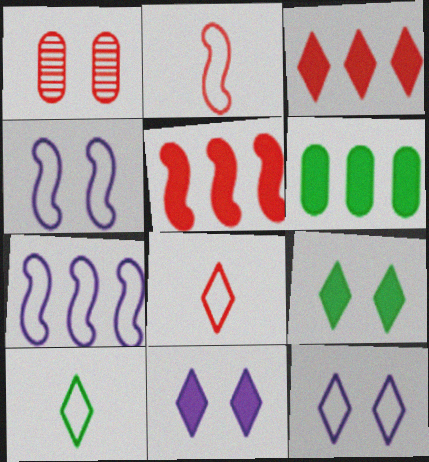[[1, 2, 3], 
[1, 4, 9], 
[1, 5, 8]]